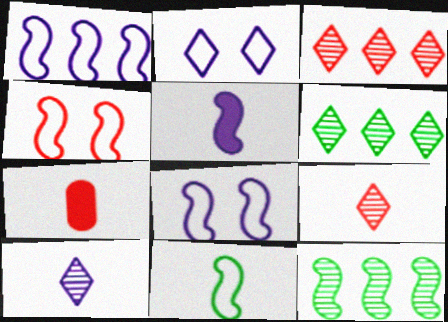[[1, 4, 11], 
[2, 7, 12], 
[3, 4, 7], 
[4, 5, 12], 
[6, 7, 8], 
[7, 10, 11]]